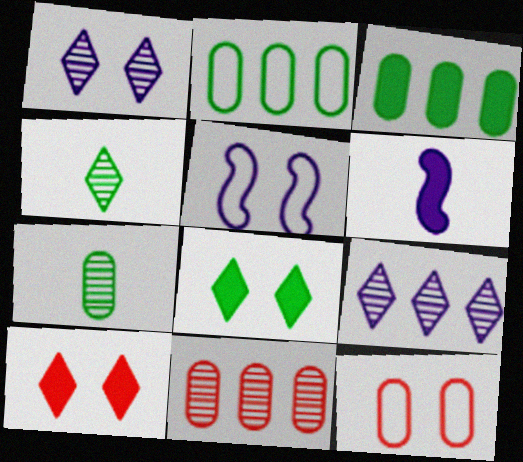[[3, 6, 10]]